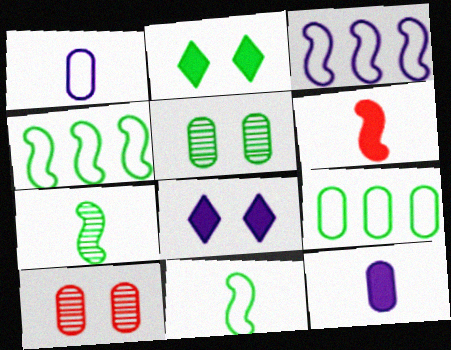[[2, 7, 9], 
[9, 10, 12]]